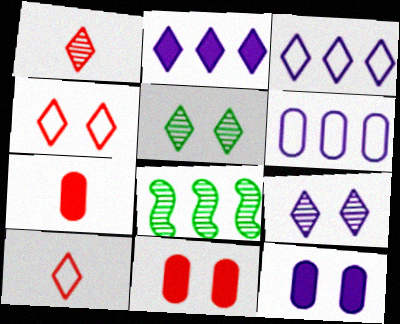[[2, 5, 10], 
[8, 10, 12]]